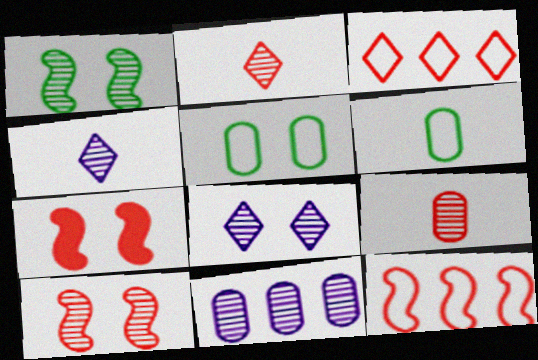[[1, 2, 11], 
[3, 7, 9], 
[5, 7, 8]]